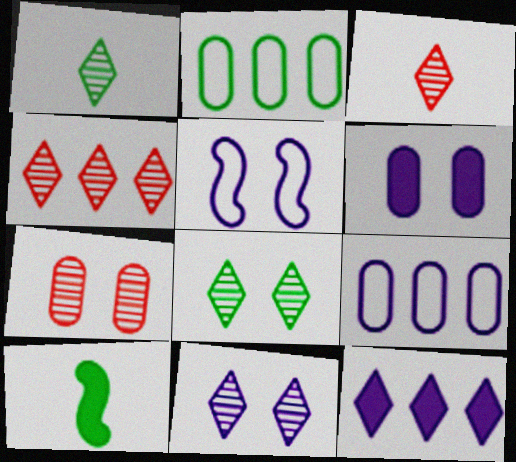[[1, 4, 11], 
[2, 8, 10], 
[5, 6, 11]]